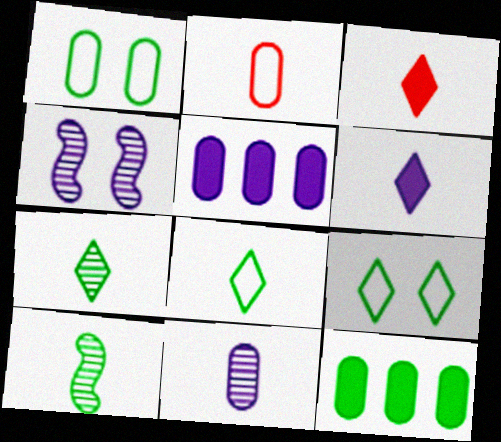[[2, 6, 10], 
[9, 10, 12]]